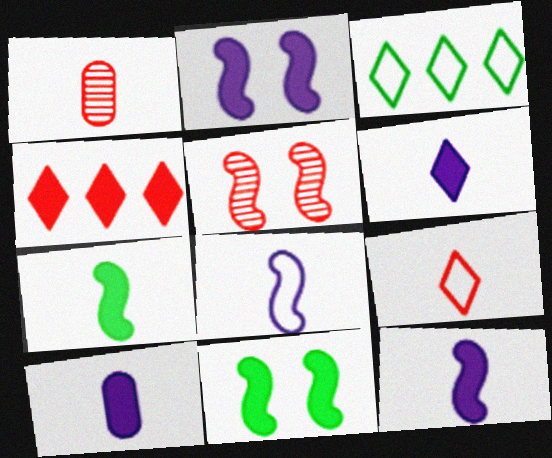[[1, 2, 3], 
[3, 5, 10], 
[4, 10, 11], 
[6, 10, 12]]